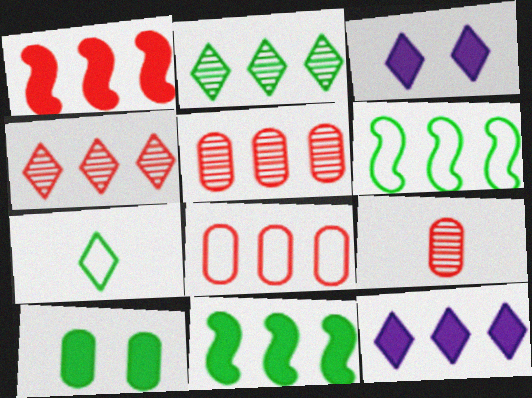[[1, 4, 8], 
[3, 4, 7], 
[3, 6, 9], 
[5, 6, 12]]